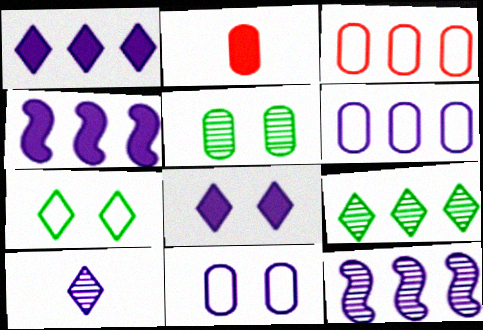[[1, 6, 12], 
[2, 5, 6], 
[2, 7, 12], 
[3, 4, 9], 
[4, 10, 11]]